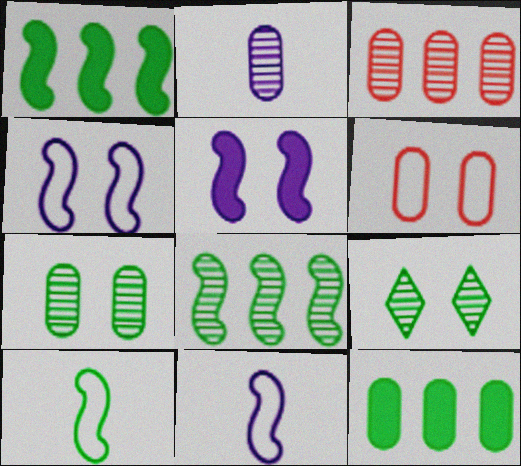[[2, 3, 7], 
[2, 6, 12], 
[5, 6, 9], 
[9, 10, 12]]